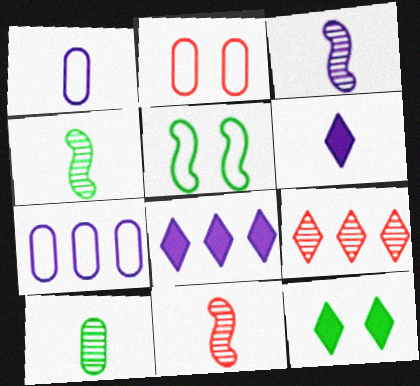[[1, 3, 6], 
[2, 4, 8], 
[3, 4, 11], 
[7, 11, 12]]